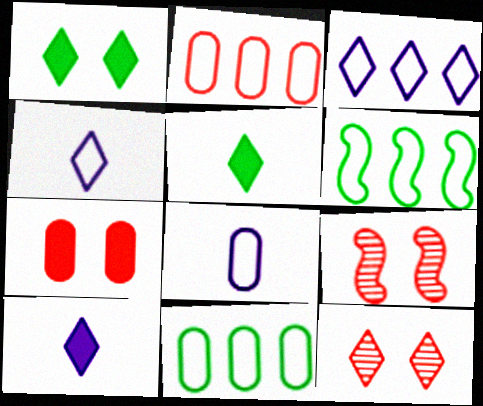[[2, 3, 6], 
[3, 5, 12], 
[9, 10, 11]]